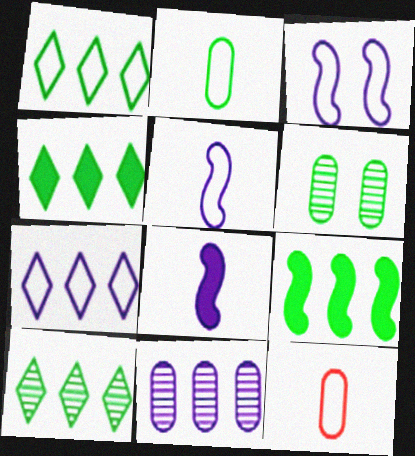[[1, 3, 12], 
[1, 4, 10]]